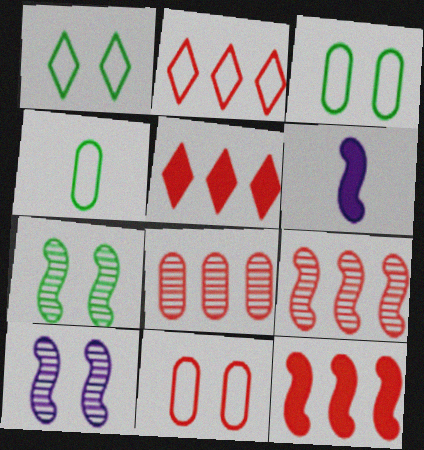[[1, 6, 8], 
[2, 8, 12], 
[4, 5, 10]]